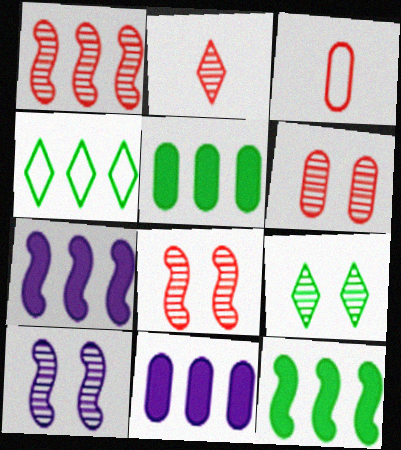[[1, 2, 6], 
[1, 4, 11], 
[3, 7, 9], 
[6, 9, 10]]